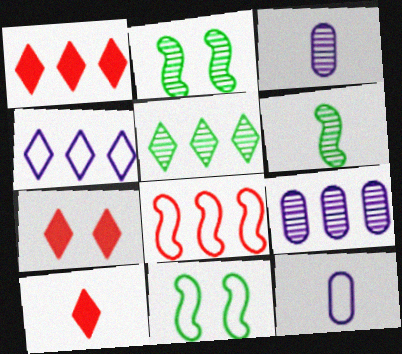[[1, 2, 12], 
[1, 3, 11], 
[1, 4, 5], 
[1, 7, 10], 
[6, 10, 12], 
[9, 10, 11]]